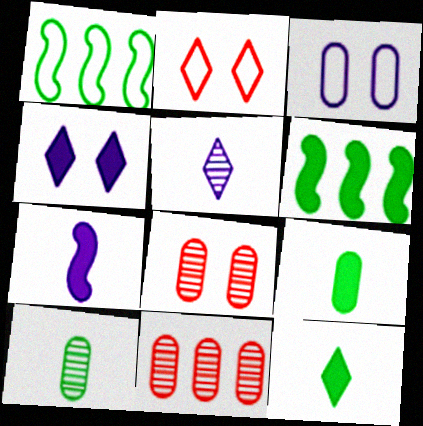[[3, 9, 11]]